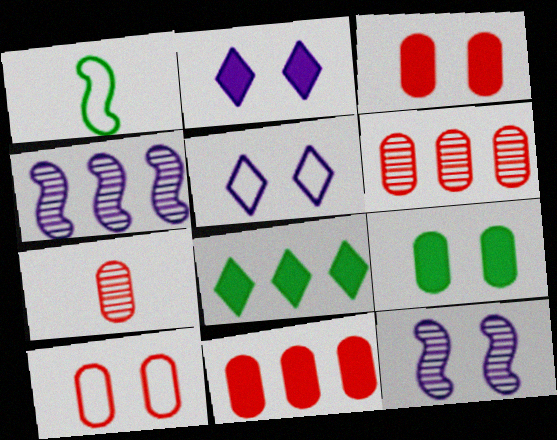[[1, 2, 6], 
[7, 10, 11]]